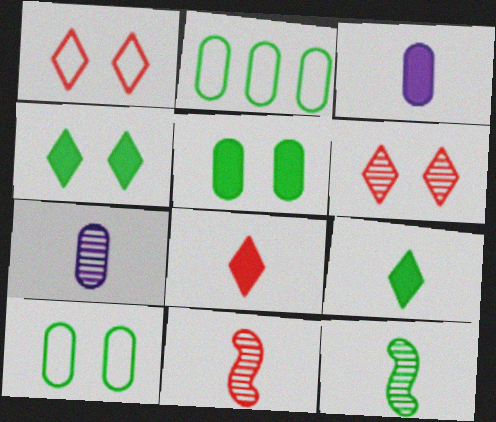[[2, 4, 12]]